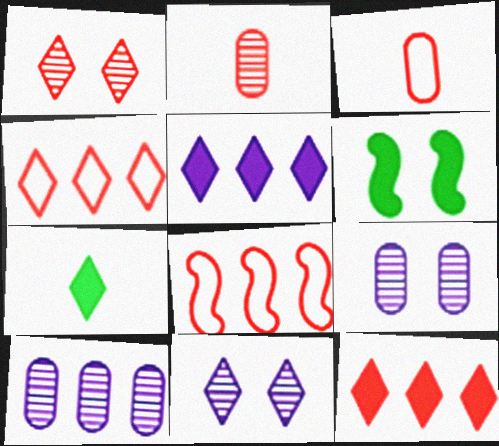[[4, 7, 11], 
[7, 8, 9]]